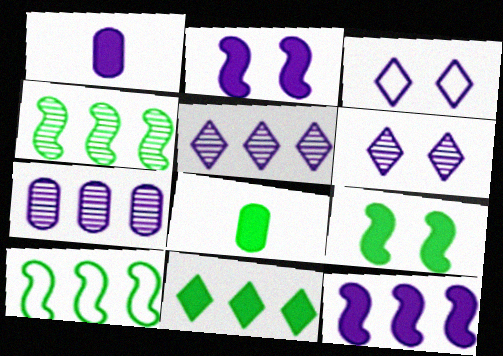[[8, 9, 11]]